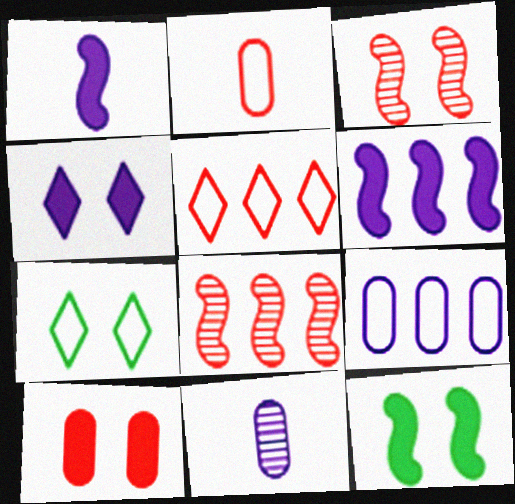[[4, 10, 12], 
[5, 11, 12]]